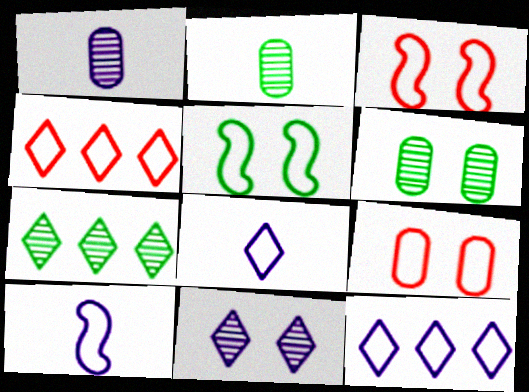[]